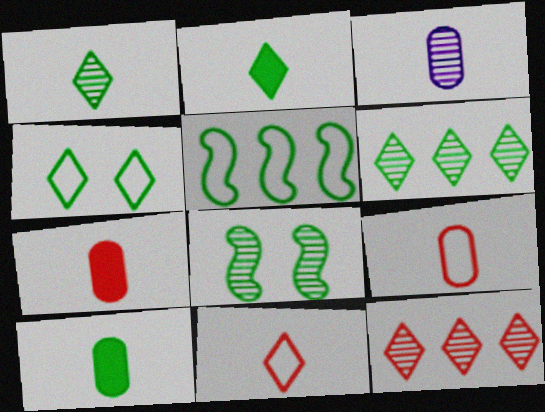[[2, 4, 6], 
[3, 8, 12], 
[3, 9, 10]]